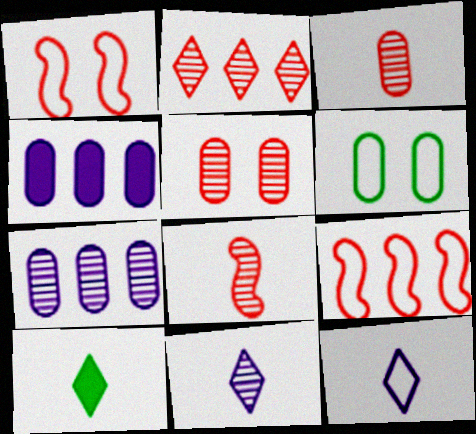[[1, 7, 10], 
[2, 5, 8], 
[3, 4, 6], 
[6, 9, 12]]